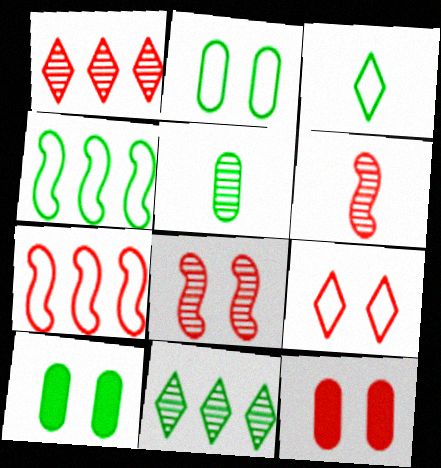[[2, 3, 4], 
[8, 9, 12]]